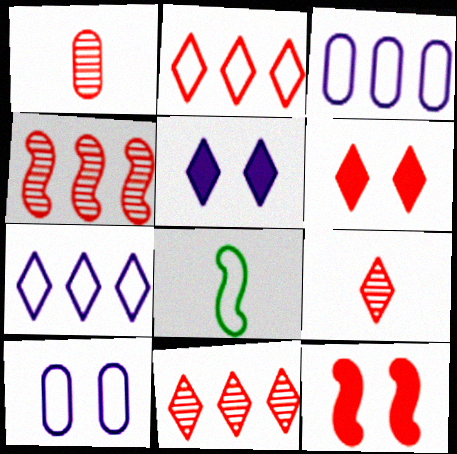[[1, 2, 12], 
[2, 6, 9], 
[2, 8, 10]]